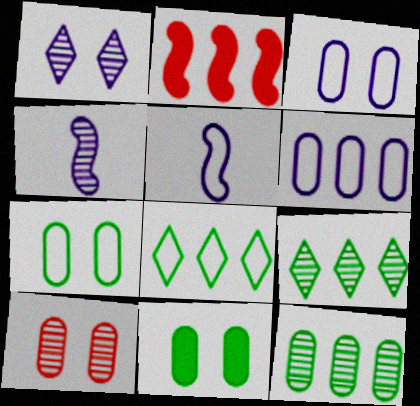[[2, 6, 9], 
[3, 10, 11], 
[4, 9, 10]]